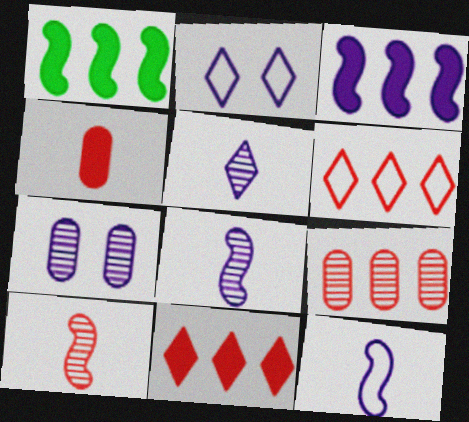[]